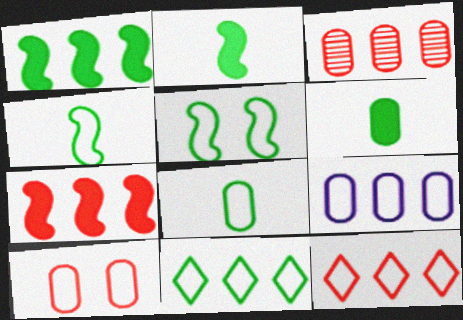[[3, 7, 12], 
[5, 8, 11], 
[8, 9, 10]]